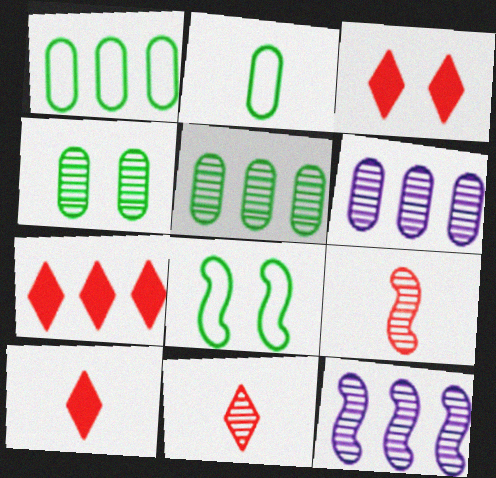[[1, 7, 12], 
[2, 3, 12], 
[3, 7, 10], 
[4, 11, 12], 
[6, 8, 10]]